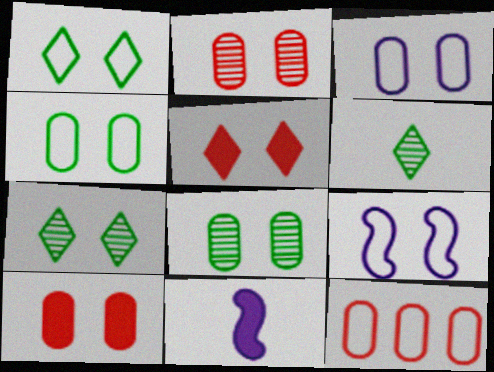[[3, 8, 10], 
[5, 8, 9], 
[7, 9, 10], 
[7, 11, 12]]